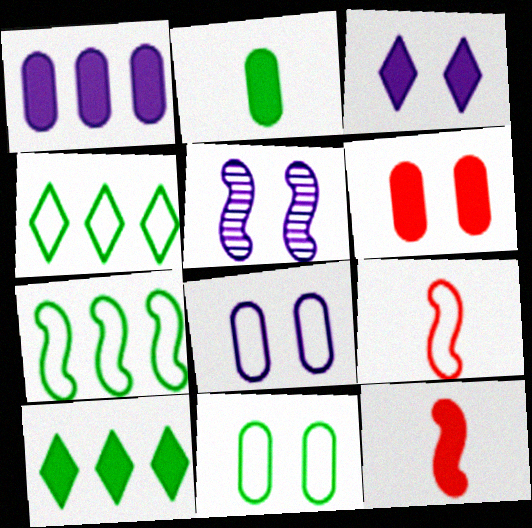[[1, 2, 6], 
[3, 5, 8], 
[4, 8, 9], 
[5, 7, 12]]